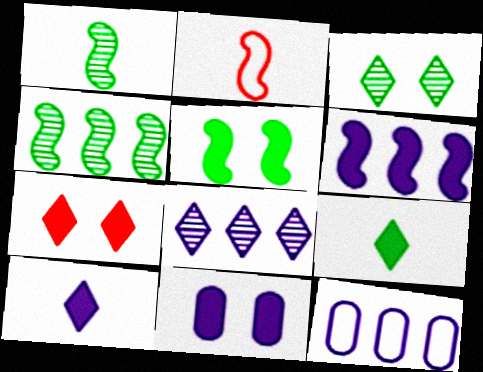[[1, 7, 12], 
[5, 7, 11], 
[6, 8, 12], 
[6, 10, 11]]